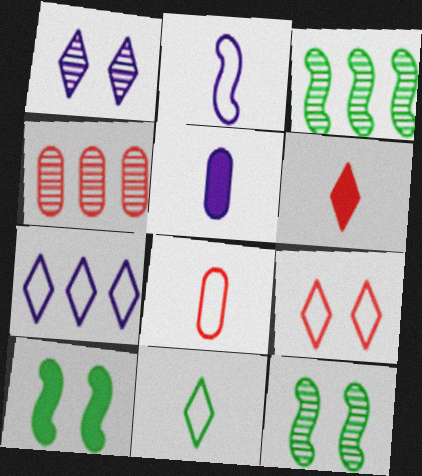[[2, 8, 11], 
[3, 5, 9], 
[7, 9, 11]]